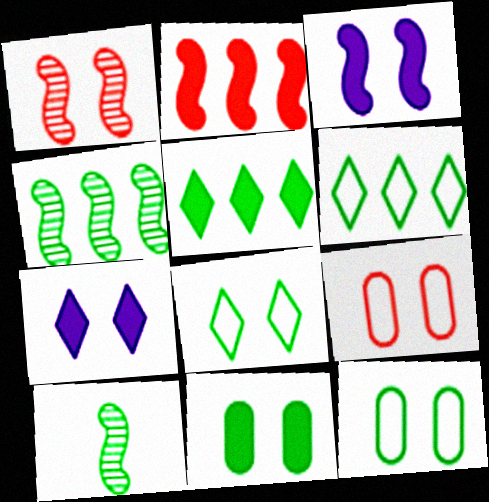[[1, 7, 12], 
[5, 10, 12], 
[6, 10, 11]]